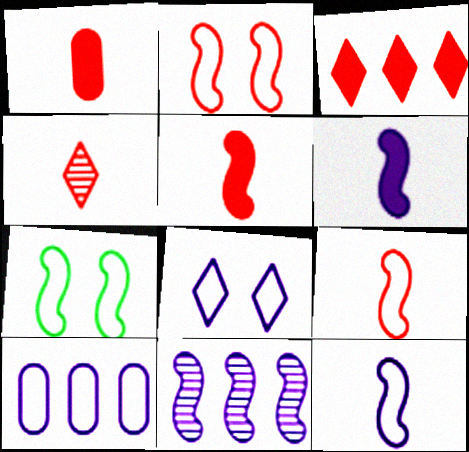[[1, 4, 9], 
[5, 7, 11], 
[8, 10, 12]]